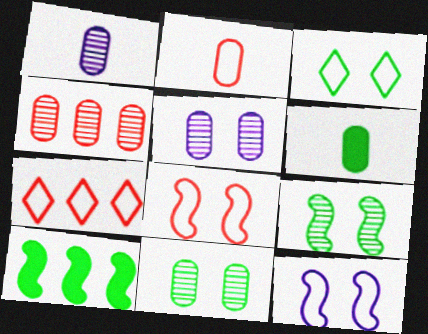[[1, 2, 6], 
[1, 4, 11], 
[2, 7, 8]]